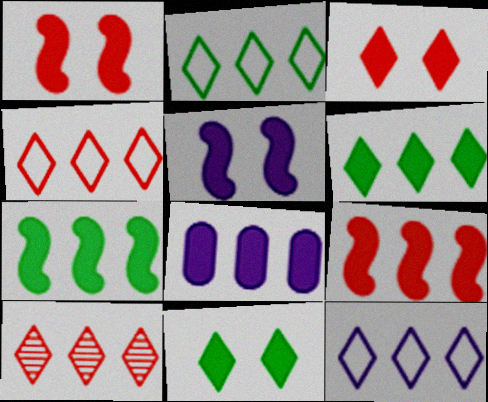[[2, 4, 12], 
[6, 8, 9], 
[6, 10, 12]]